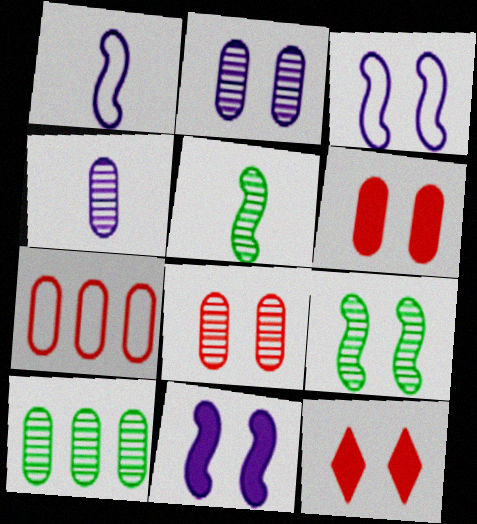[[1, 10, 12], 
[4, 8, 10]]